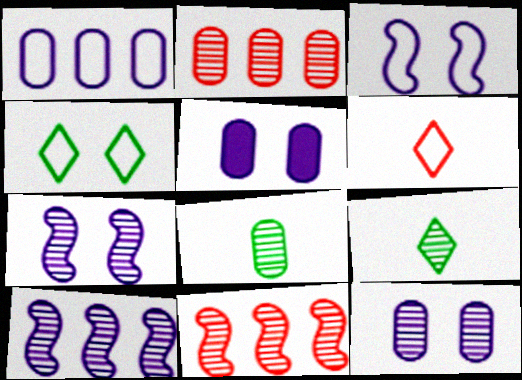[[2, 7, 9], 
[2, 8, 12], 
[9, 11, 12]]